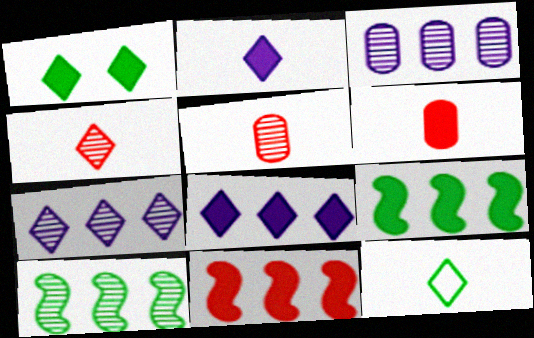[[2, 4, 12]]